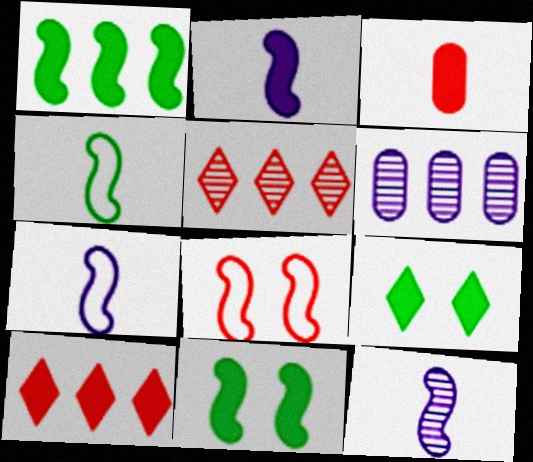[[1, 8, 12], 
[2, 7, 12], 
[3, 5, 8]]